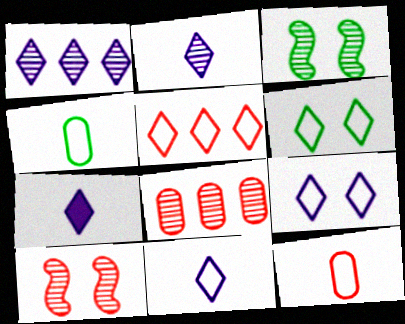[[1, 7, 9], 
[2, 3, 8], 
[2, 7, 11], 
[5, 6, 11]]